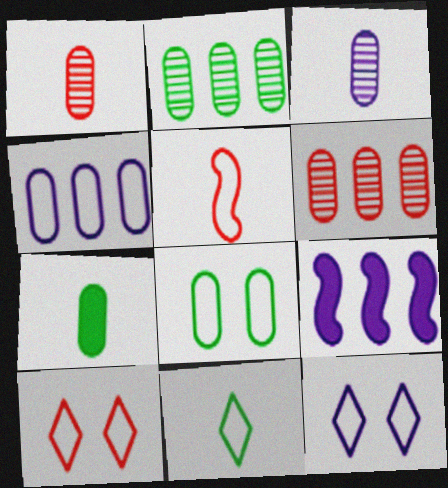[[2, 7, 8], 
[3, 9, 12]]